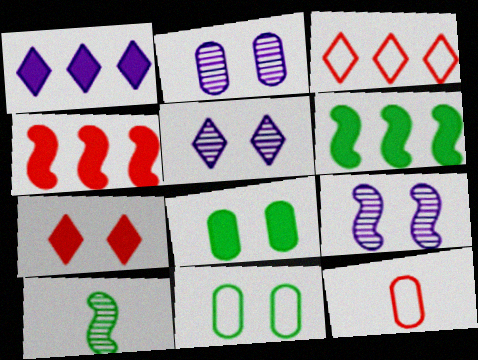[[2, 5, 9], 
[5, 6, 12], 
[7, 9, 11]]